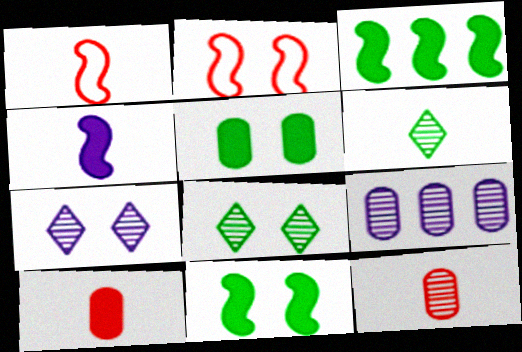[[2, 5, 7]]